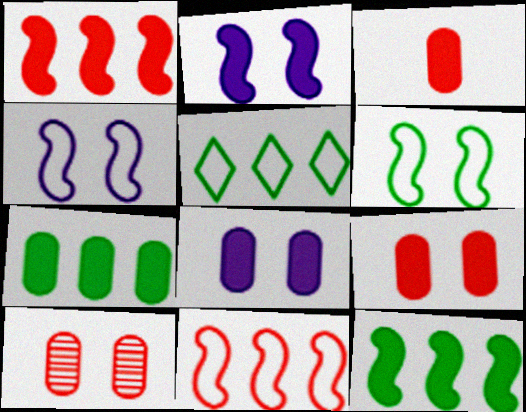[[3, 7, 8]]